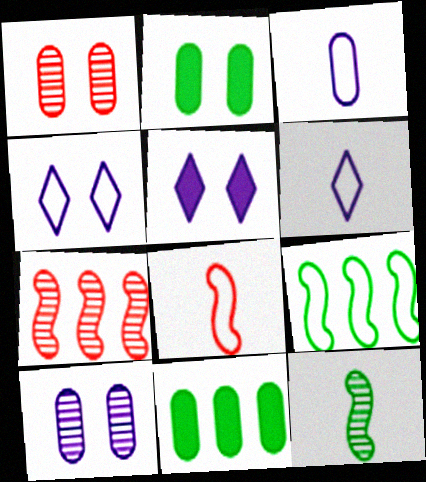[[1, 3, 11], 
[2, 6, 7]]